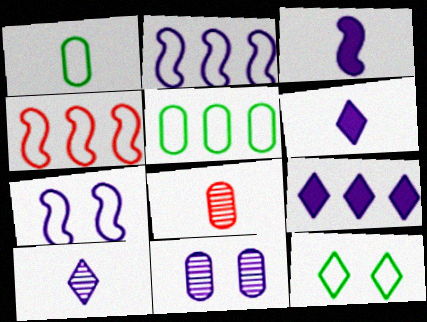[[2, 6, 11]]